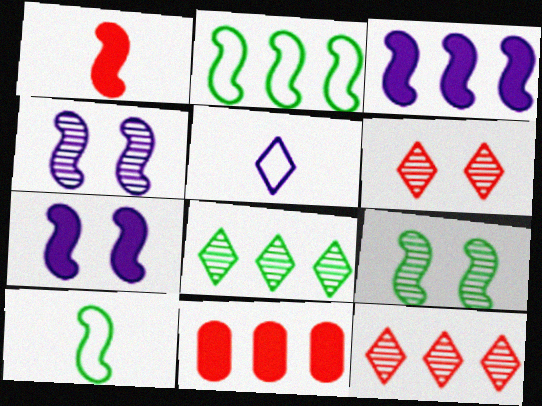[[1, 2, 4], 
[5, 9, 11]]